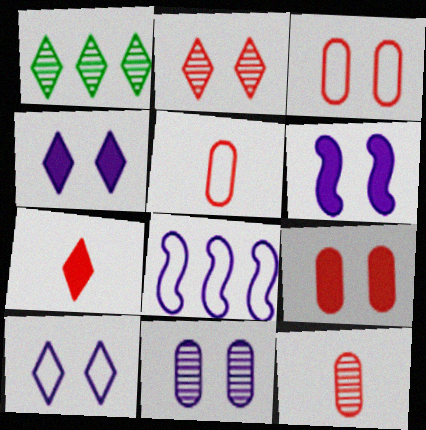[[1, 5, 6], 
[1, 7, 10], 
[6, 10, 11]]